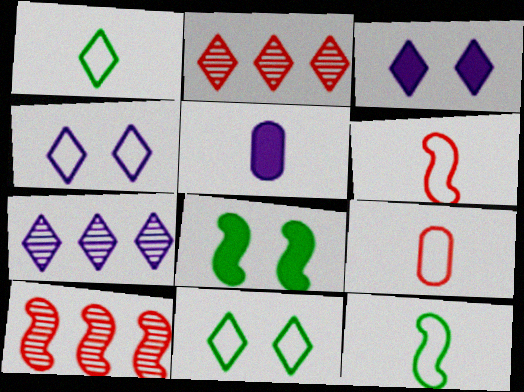[[1, 2, 3], 
[5, 10, 11], 
[7, 8, 9]]